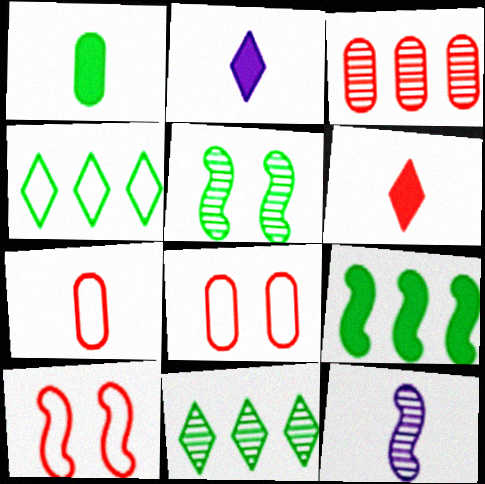[[1, 4, 5], 
[3, 6, 10], 
[9, 10, 12]]